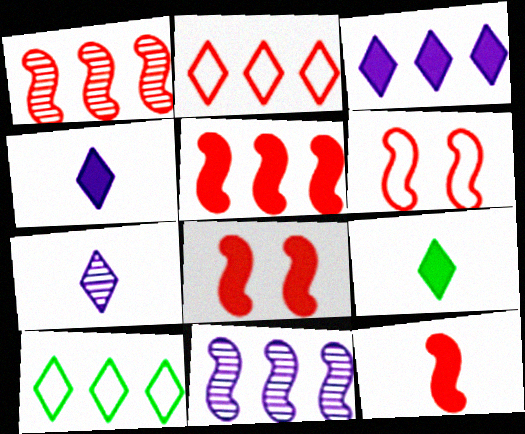[[1, 6, 12], 
[5, 8, 12]]